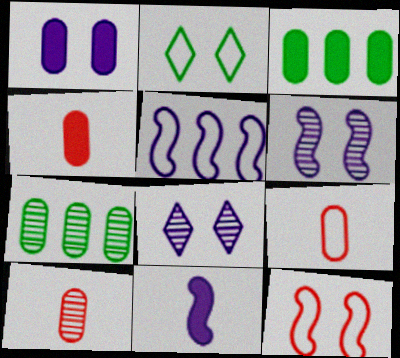[[1, 3, 4], 
[1, 7, 9], 
[2, 5, 9], 
[4, 9, 10], 
[5, 6, 11]]